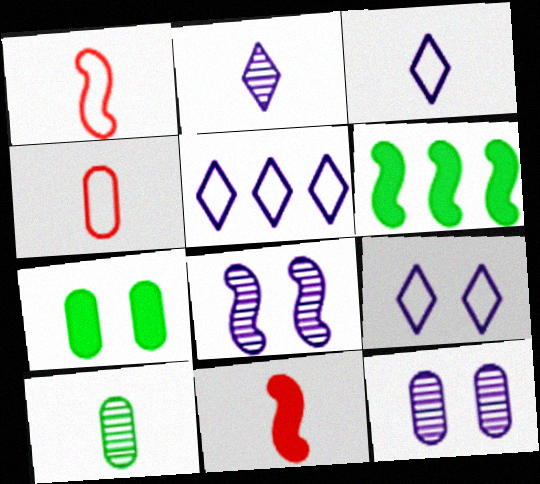[[1, 6, 8], 
[3, 5, 9], 
[3, 10, 11]]